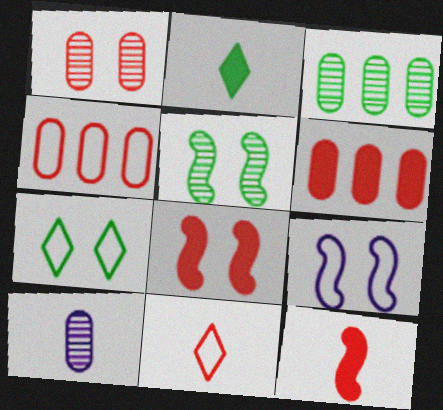[[1, 3, 10], 
[5, 8, 9]]